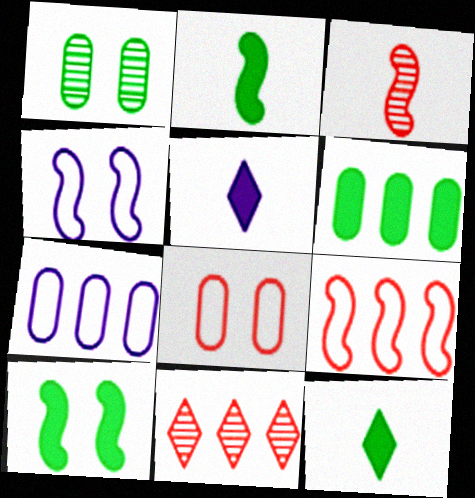[[1, 5, 9], 
[6, 10, 12]]